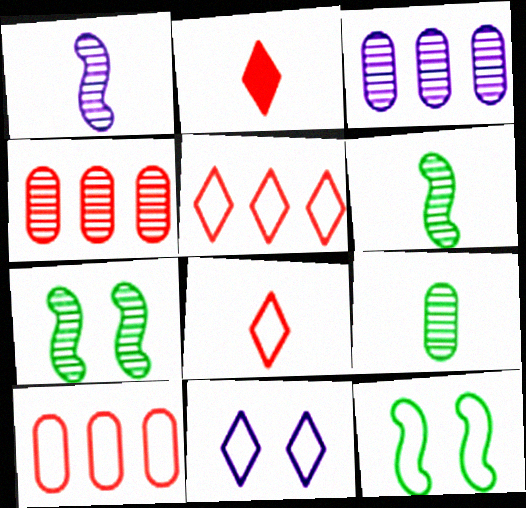[[2, 3, 12]]